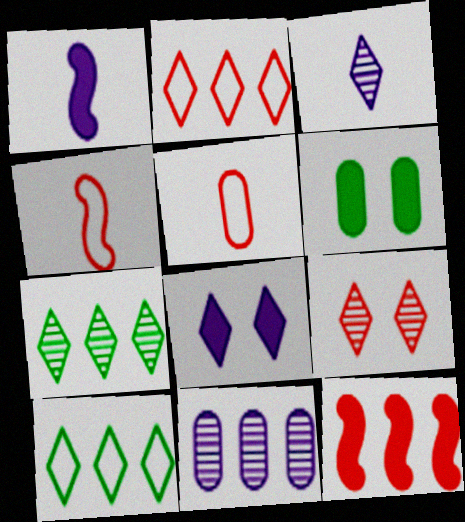[[3, 7, 9], 
[5, 6, 11], 
[5, 9, 12], 
[10, 11, 12]]